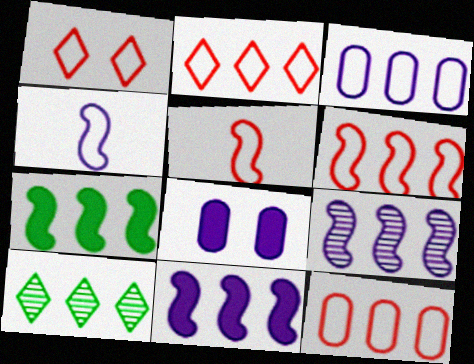[[1, 5, 12], 
[2, 6, 12], 
[5, 8, 10], 
[6, 7, 9], 
[10, 11, 12]]